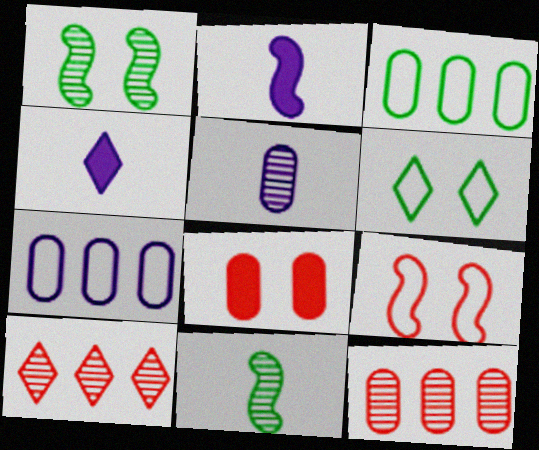[[1, 5, 10], 
[2, 6, 12], 
[3, 5, 8], 
[4, 6, 10]]